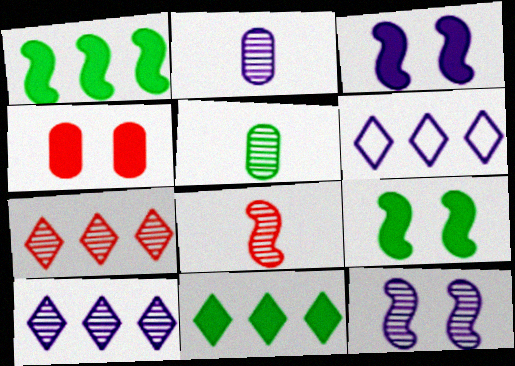[[2, 3, 6], 
[2, 10, 12], 
[5, 7, 12], 
[6, 7, 11]]